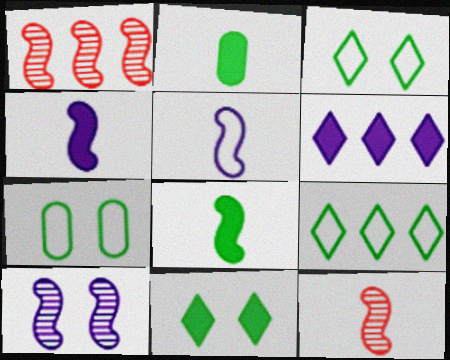[[5, 8, 12], 
[6, 7, 12]]